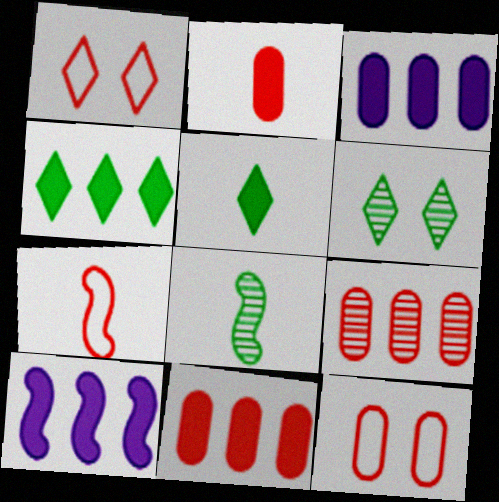[[1, 3, 8], 
[2, 9, 12], 
[3, 6, 7], 
[4, 10, 11]]